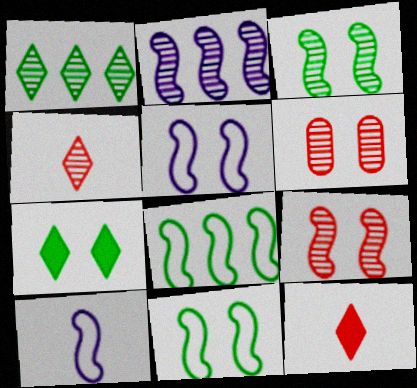[[5, 6, 7]]